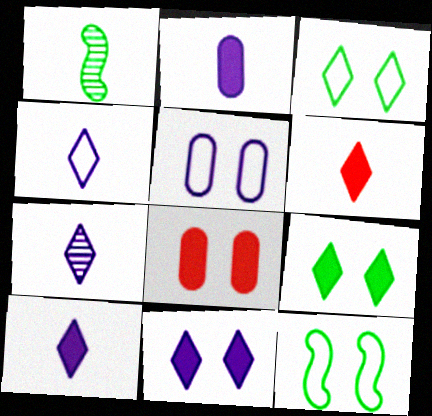[[4, 7, 10]]